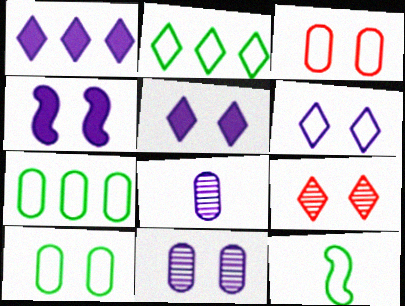[[2, 10, 12], 
[4, 6, 11], 
[4, 9, 10]]